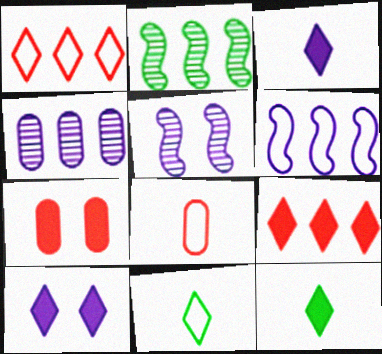[[2, 8, 10], 
[9, 10, 12]]